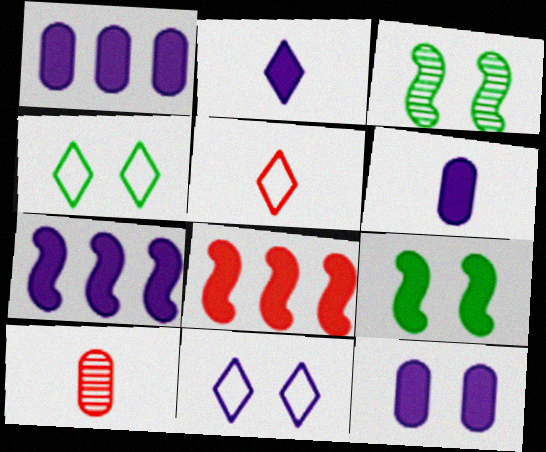[[1, 3, 5], 
[1, 6, 12], 
[2, 7, 12], 
[4, 7, 10]]